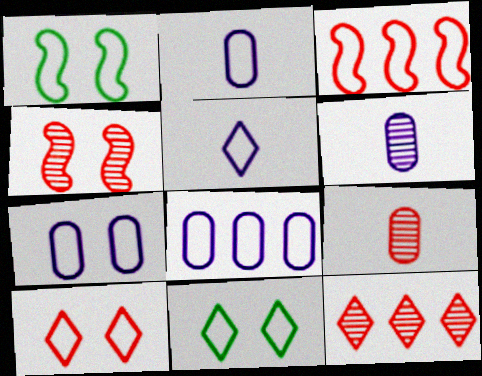[[1, 7, 10], 
[2, 3, 11], 
[2, 7, 8], 
[4, 9, 12]]